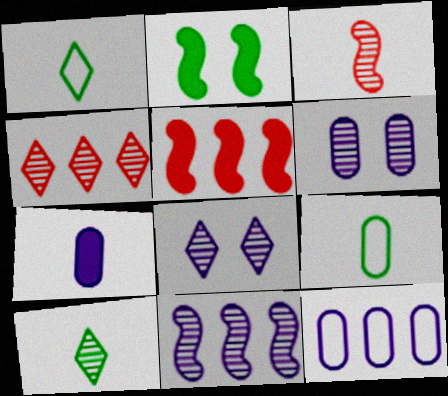[[1, 3, 7], 
[1, 5, 6], 
[4, 8, 10], 
[5, 8, 9], 
[6, 7, 12]]